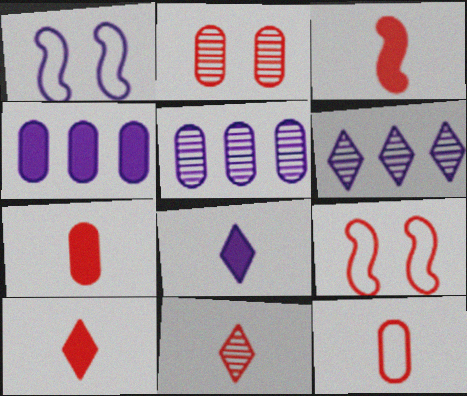[[1, 5, 8], 
[3, 7, 10], 
[3, 11, 12]]